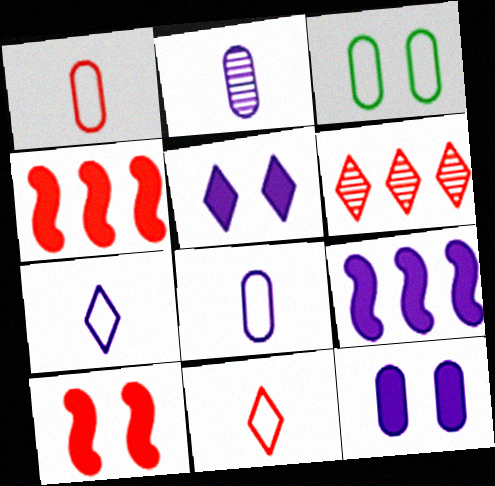[[1, 6, 10]]